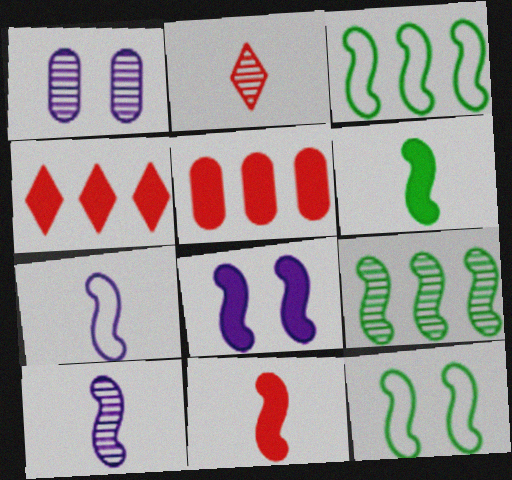[[1, 2, 9], 
[6, 9, 12]]